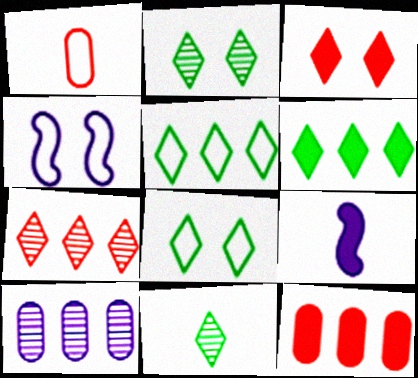[[1, 4, 5], 
[1, 9, 11], 
[4, 11, 12], 
[6, 8, 11]]